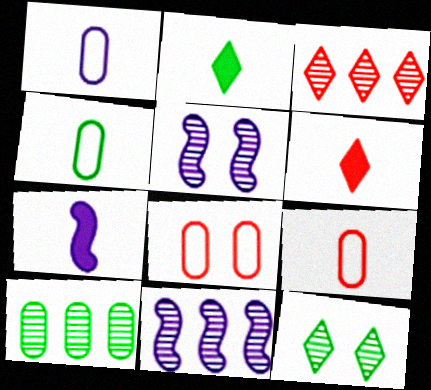[[1, 4, 9], 
[2, 8, 11], 
[3, 10, 11]]